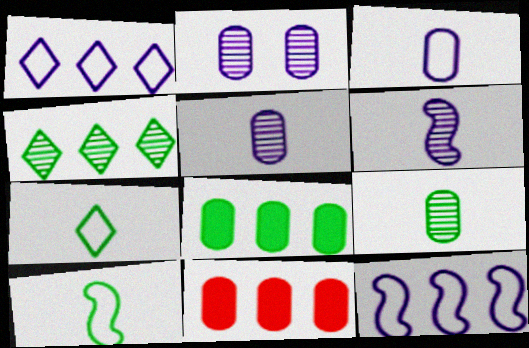[[4, 11, 12]]